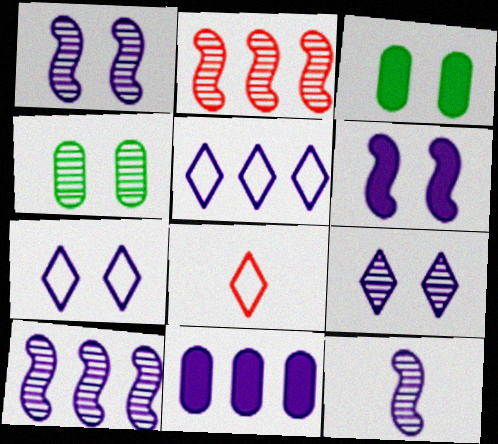[[1, 10, 12], 
[3, 8, 10], 
[5, 10, 11], 
[7, 11, 12]]